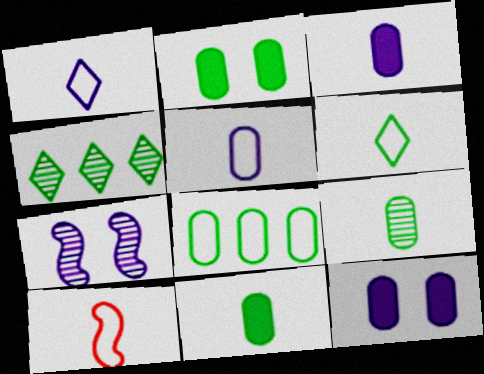[[2, 8, 9], 
[4, 10, 12], 
[5, 6, 10]]